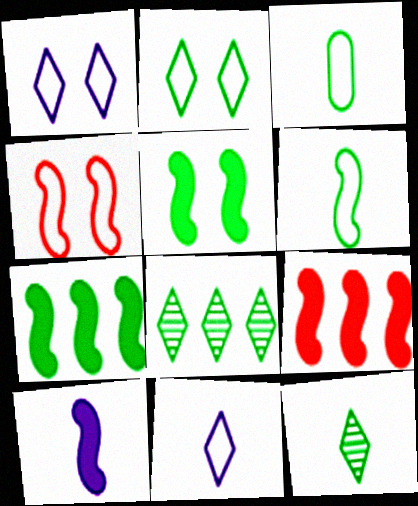[[3, 5, 8], 
[5, 9, 10]]